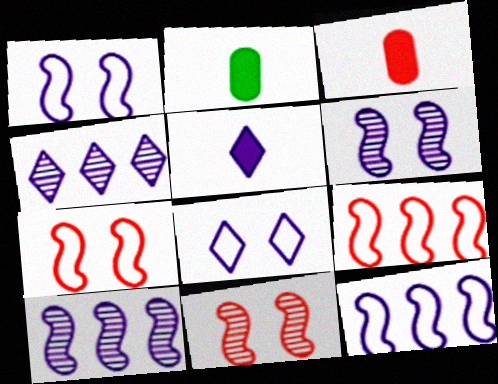[[2, 4, 7], 
[4, 5, 8]]